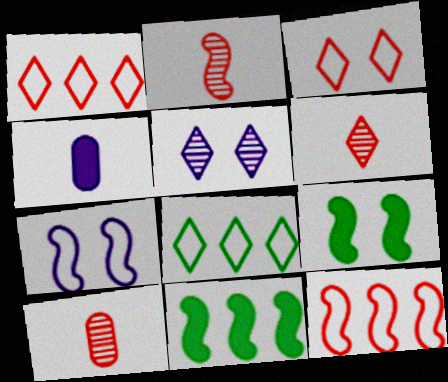[[2, 6, 10], 
[2, 7, 11]]